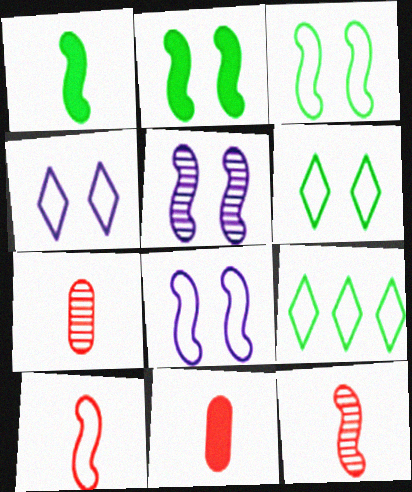[[5, 9, 11]]